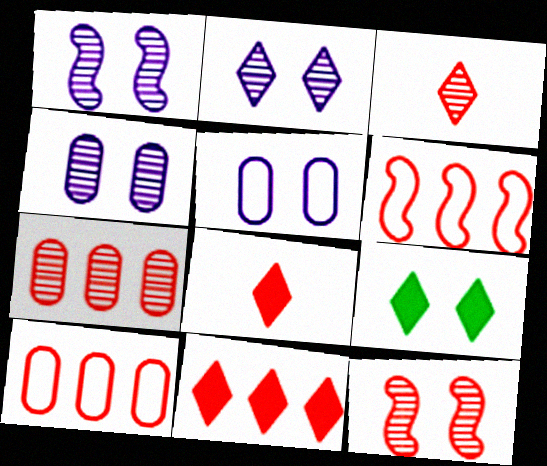[[1, 2, 4], 
[3, 7, 12], 
[5, 9, 12], 
[6, 7, 11], 
[8, 10, 12]]